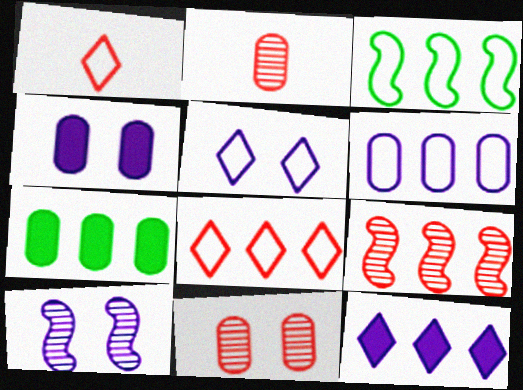[[1, 7, 10], 
[3, 6, 8], 
[4, 5, 10]]